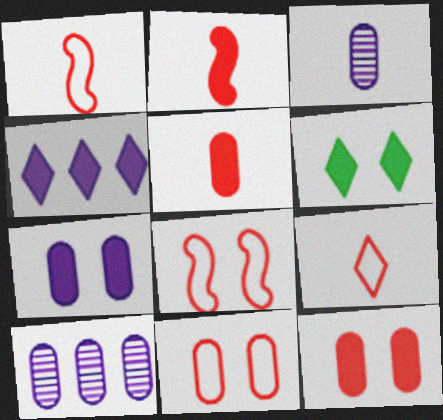[[1, 6, 10]]